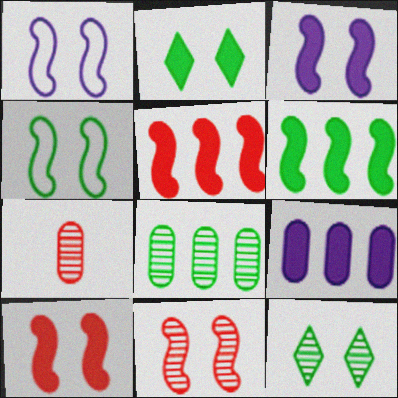[[3, 4, 11]]